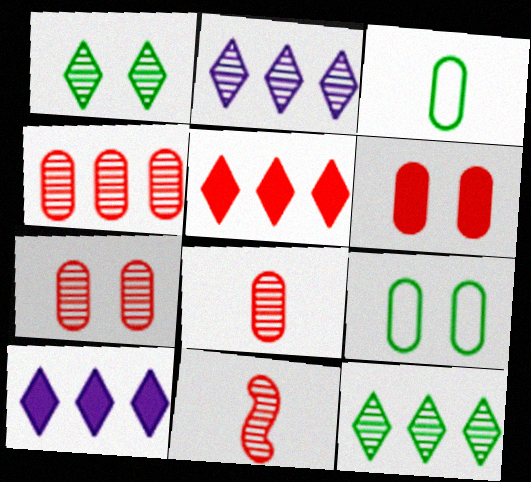[[4, 7, 8], 
[9, 10, 11]]